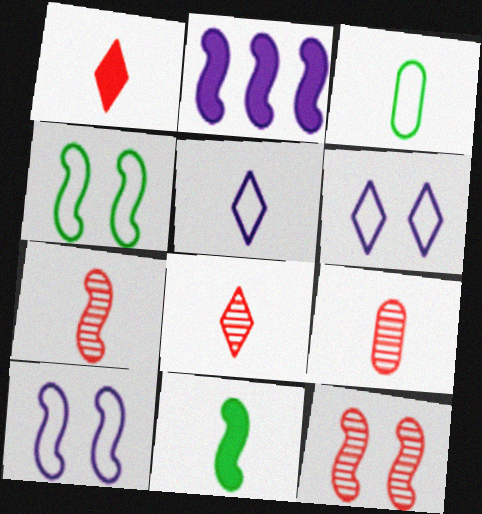[[2, 4, 7], 
[5, 9, 11], 
[7, 8, 9]]